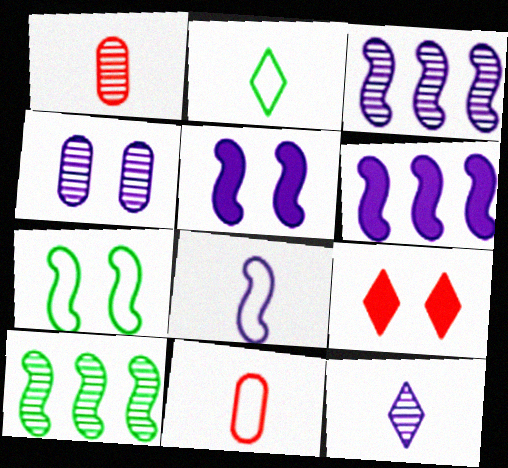[[2, 8, 11], 
[3, 4, 12], 
[3, 5, 8], 
[4, 7, 9]]